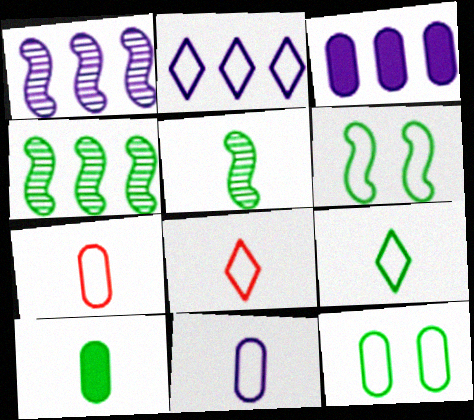[[1, 2, 3], 
[2, 6, 7], 
[5, 9, 10]]